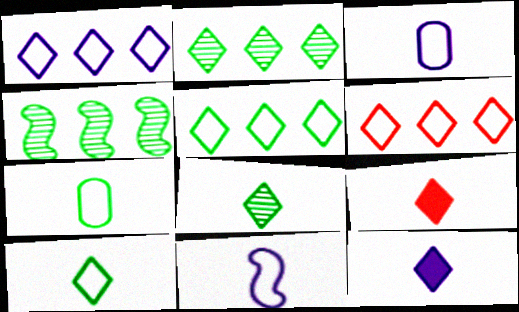[[1, 5, 6]]